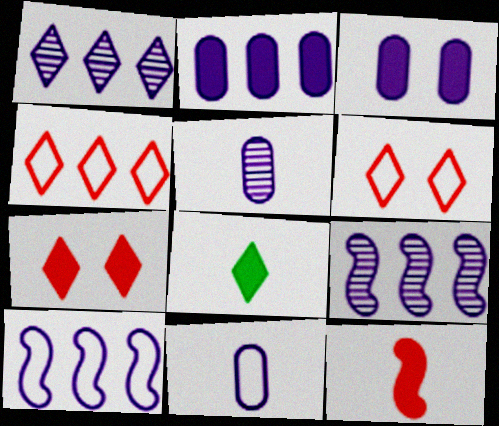[[1, 2, 10], 
[1, 6, 8]]